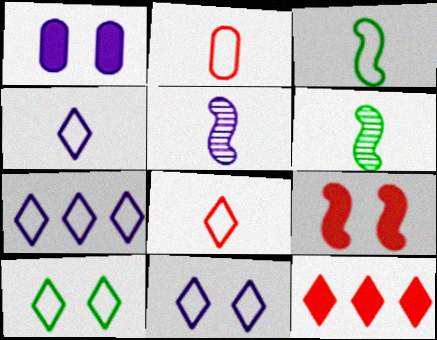[[1, 5, 7], 
[2, 3, 4], 
[4, 7, 11], 
[7, 8, 10]]